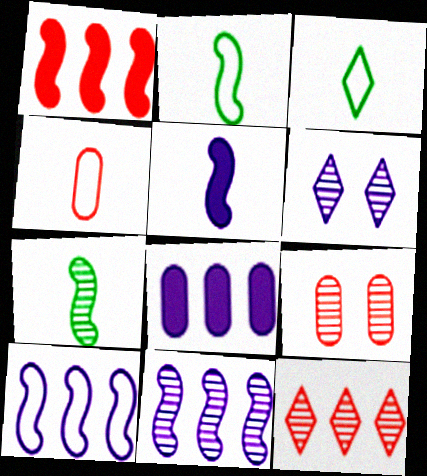[]